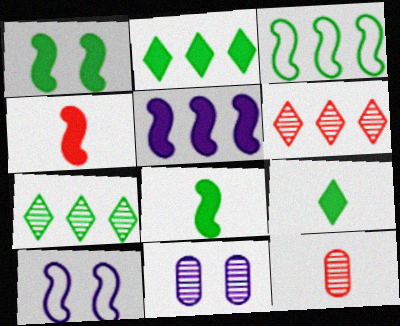[[1, 4, 5], 
[2, 10, 12]]